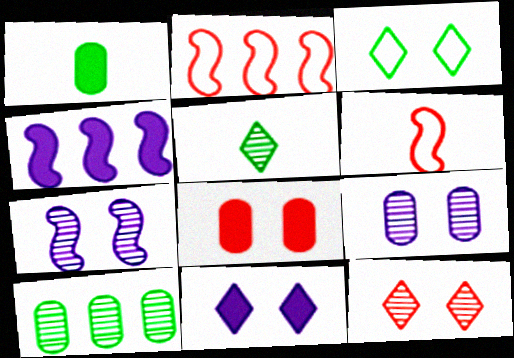[[3, 7, 8], 
[3, 11, 12], 
[6, 10, 11]]